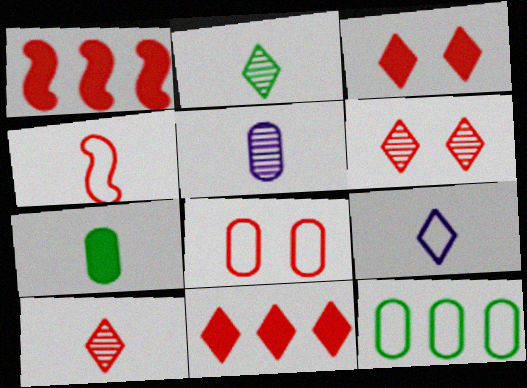[[1, 8, 10]]